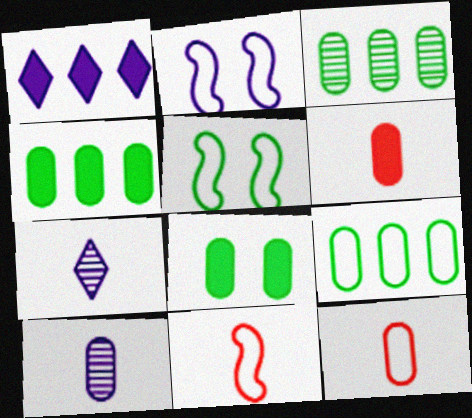[[1, 2, 10], 
[3, 4, 9]]